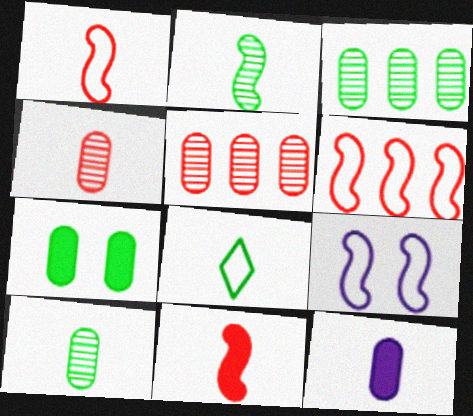[]